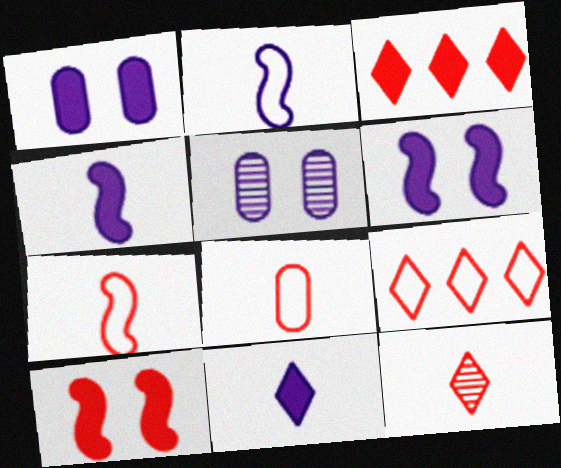[]